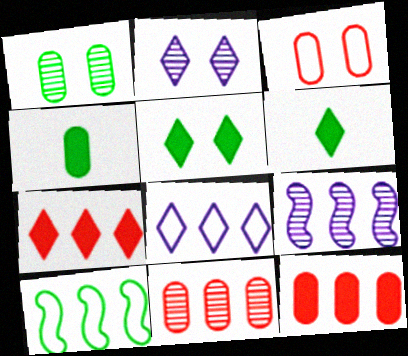[[1, 6, 10], 
[3, 6, 9]]